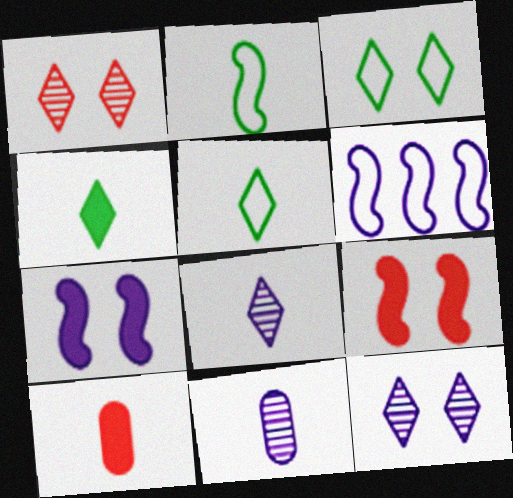[[2, 8, 10]]